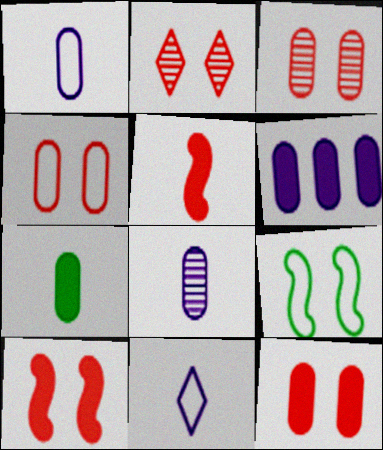[[2, 4, 10], 
[3, 4, 12], 
[6, 7, 12]]